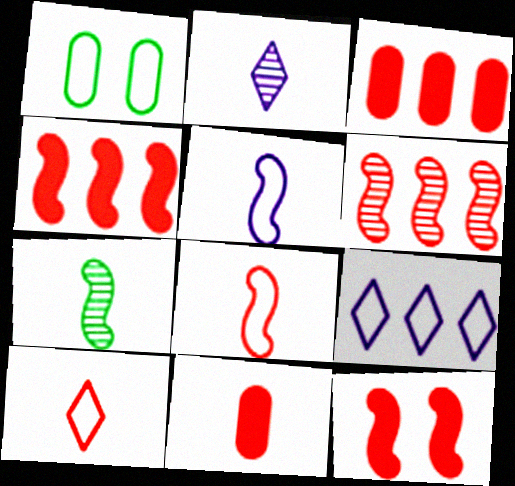[[1, 2, 4], 
[1, 8, 9], 
[6, 8, 12]]